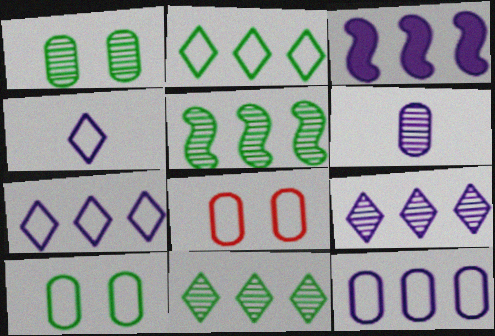[[3, 9, 12]]